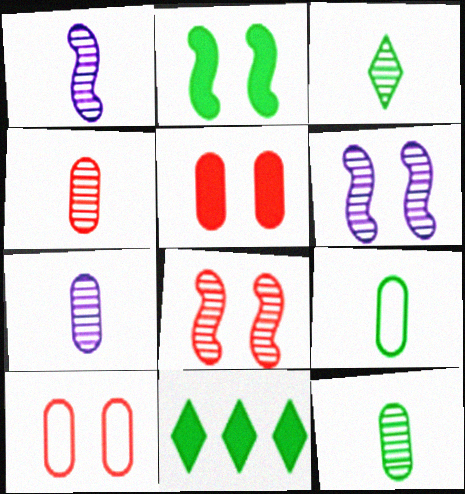[[1, 3, 4], 
[1, 10, 11], 
[4, 7, 12]]